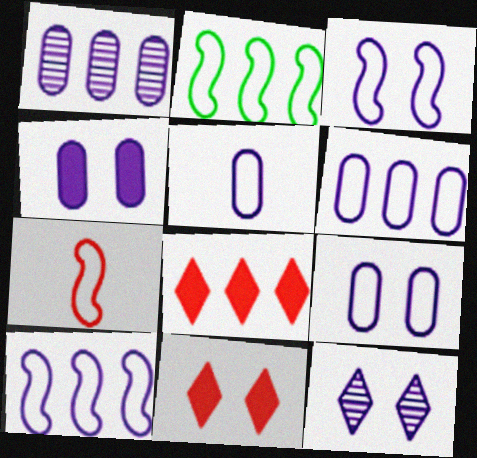[[1, 2, 8], 
[1, 4, 5], 
[2, 3, 7], 
[3, 4, 12], 
[5, 6, 9]]